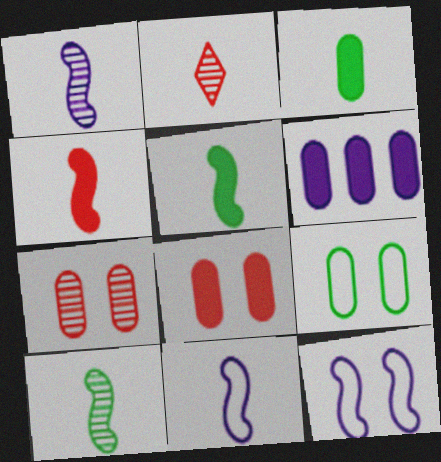[[2, 3, 11], 
[3, 6, 8], 
[4, 10, 11]]